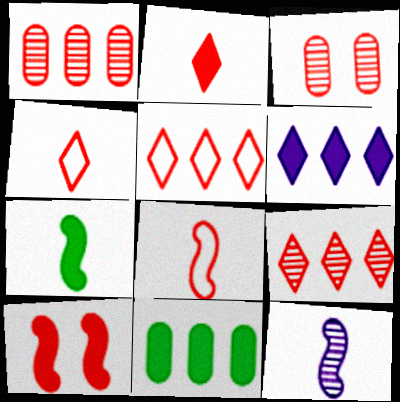[[1, 4, 10], 
[7, 8, 12]]